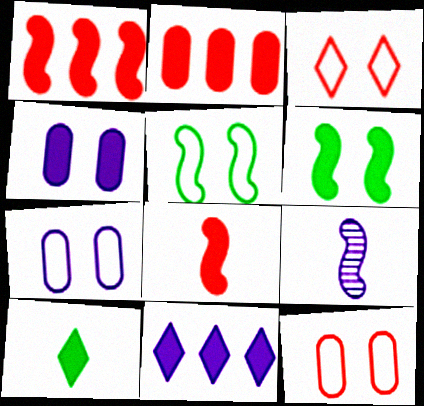[[1, 4, 10], 
[1, 5, 9], 
[3, 5, 7], 
[7, 9, 11]]